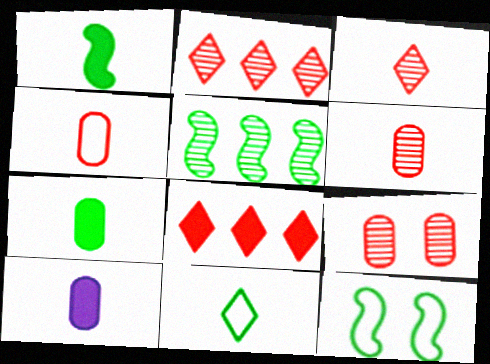[[1, 5, 12], 
[2, 10, 12]]